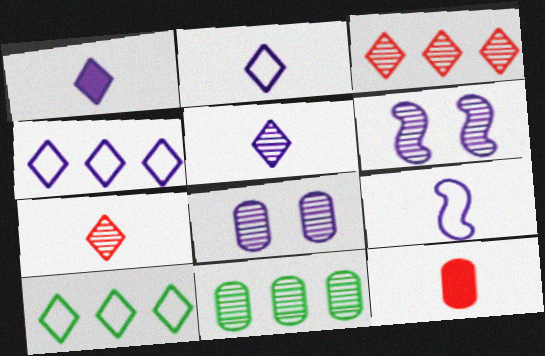[[1, 2, 5], 
[6, 7, 11], 
[6, 10, 12]]